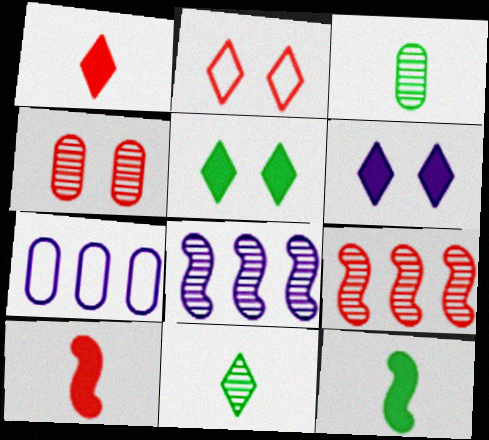[[4, 8, 11]]